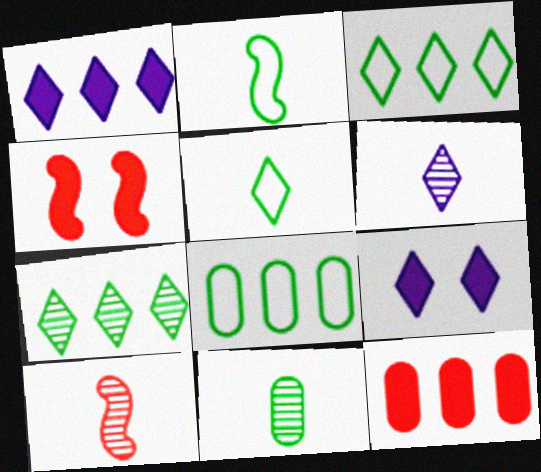[[4, 6, 8], 
[6, 10, 11], 
[8, 9, 10]]